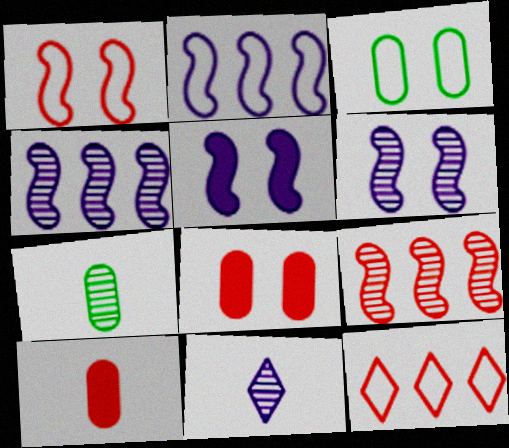[[5, 7, 12]]